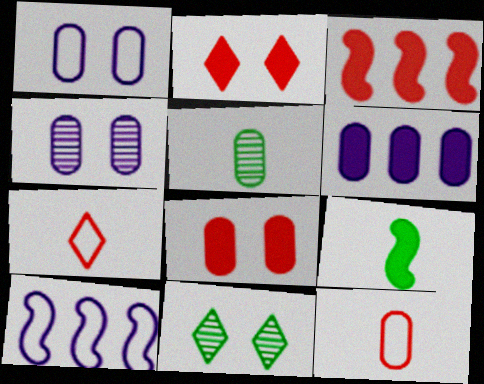[[2, 5, 10], 
[2, 6, 9]]